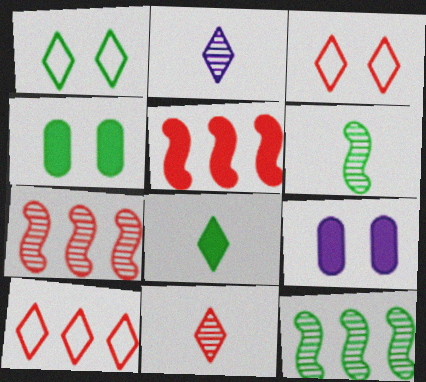[[5, 8, 9], 
[6, 9, 10]]